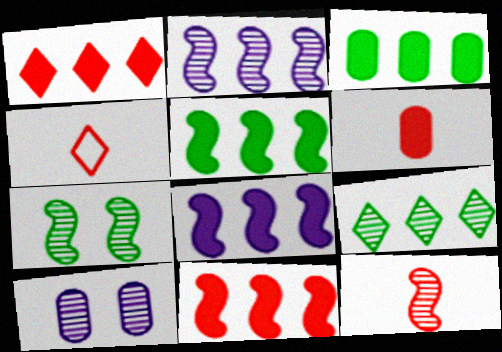[[1, 3, 8], 
[2, 7, 12], 
[4, 5, 10], 
[4, 6, 12], 
[5, 8, 11], 
[9, 10, 12]]